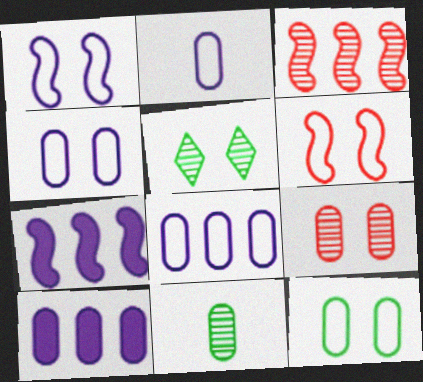[[2, 4, 8]]